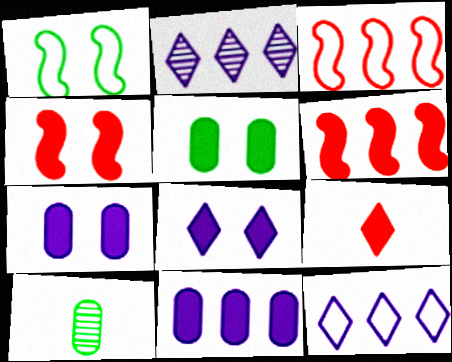[[3, 8, 10], 
[4, 5, 8], 
[4, 10, 12]]